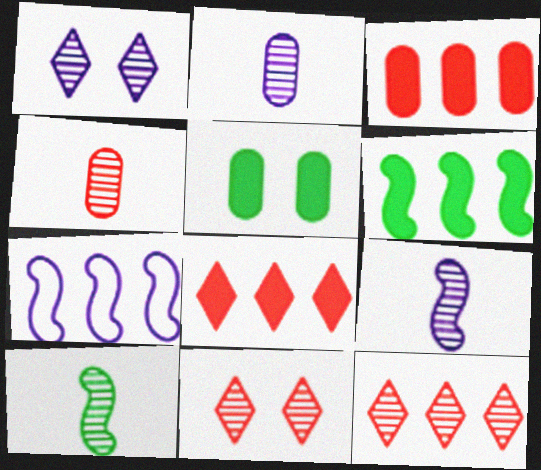[]